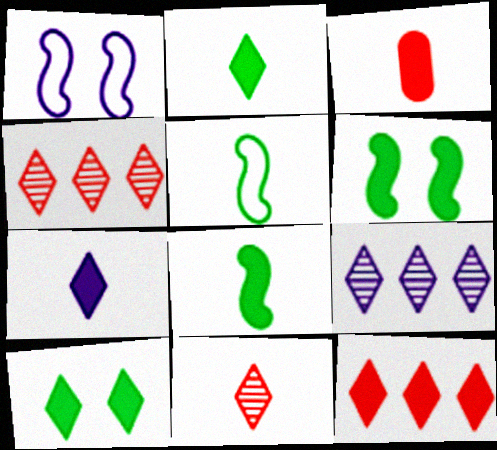[[3, 7, 8], 
[7, 10, 12]]